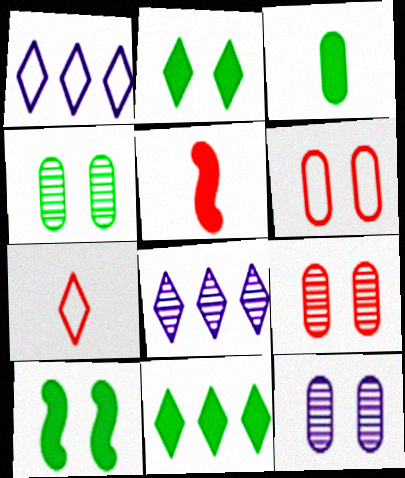[[1, 4, 5], 
[2, 7, 8], 
[3, 10, 11], 
[4, 9, 12]]